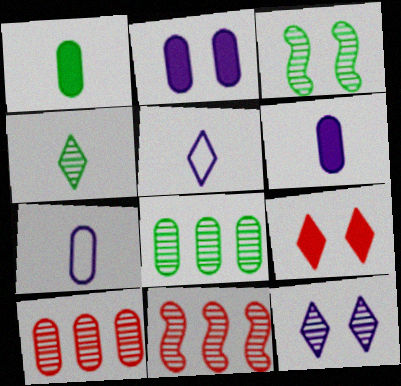[[3, 4, 8]]